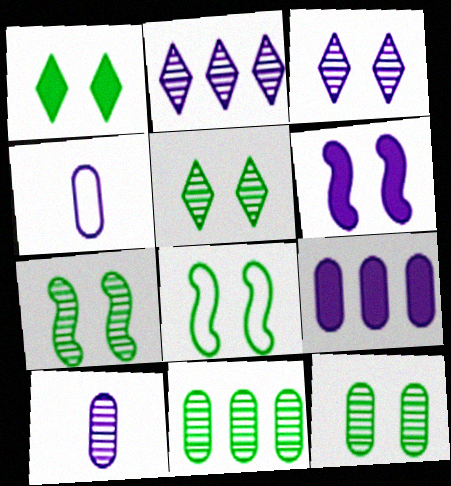[[1, 8, 12], 
[2, 4, 6], 
[5, 7, 12]]